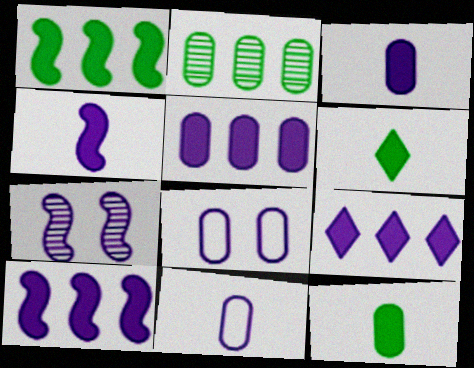[[5, 9, 10], 
[7, 9, 11]]